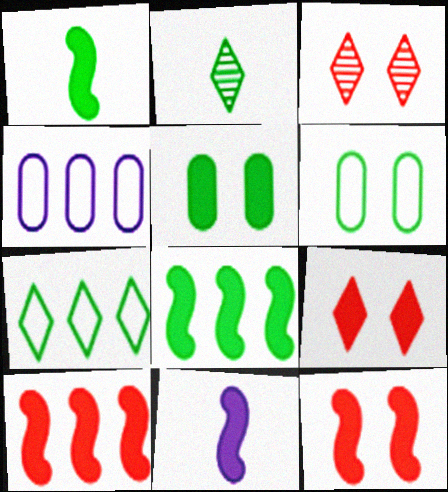[[1, 3, 4], 
[2, 4, 12], 
[2, 6, 8], 
[8, 11, 12]]